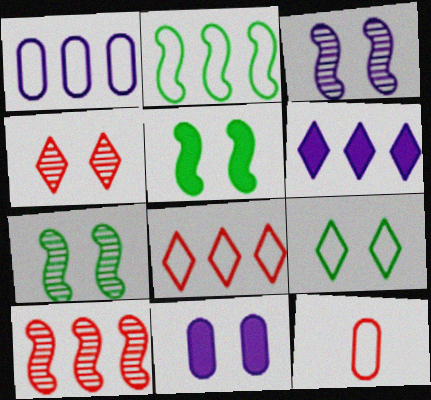[[1, 2, 8], 
[6, 7, 12]]